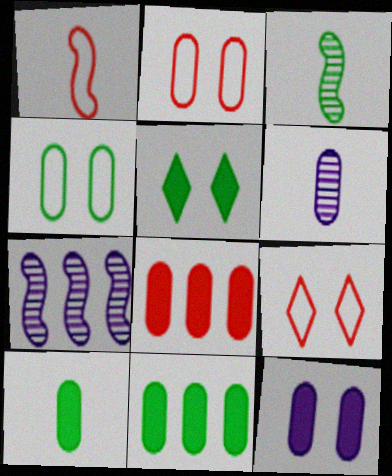[[2, 6, 11], 
[4, 6, 8], 
[7, 9, 10], 
[8, 10, 12]]